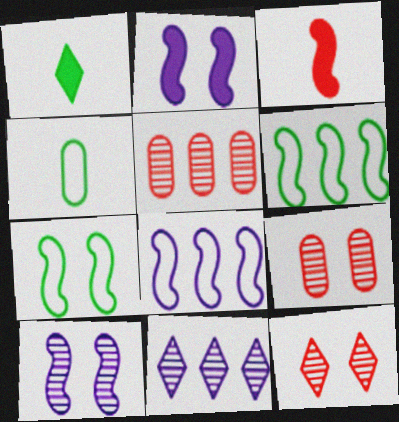[[1, 8, 9], 
[3, 6, 10]]